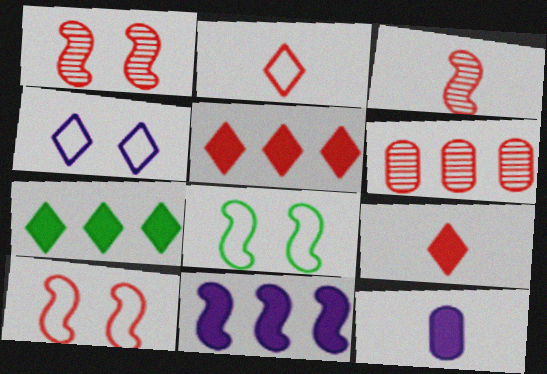[[3, 8, 11], 
[6, 9, 10]]